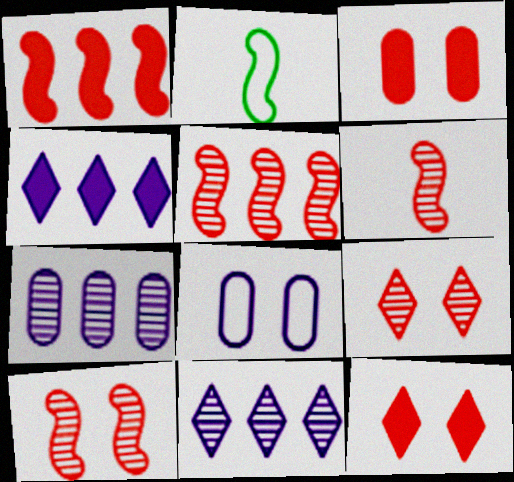[[2, 3, 11], 
[2, 7, 12], 
[5, 6, 10]]